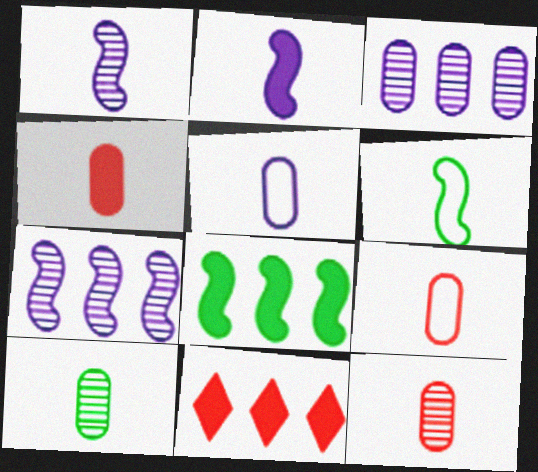[[4, 5, 10], 
[4, 9, 12]]